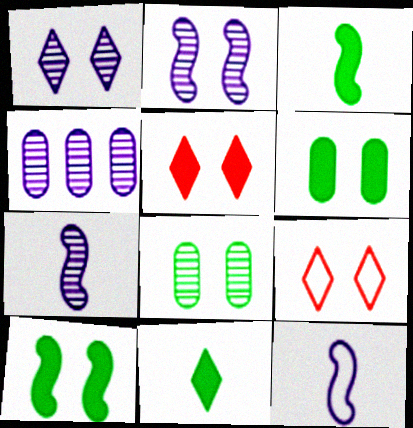[[1, 4, 7], 
[2, 6, 9], 
[3, 4, 9]]